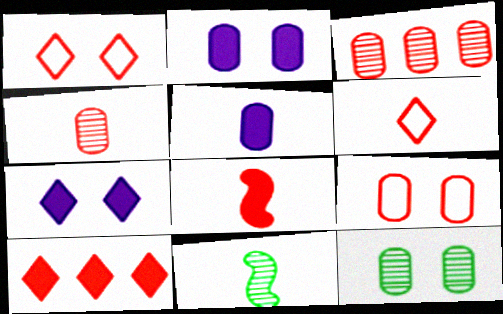[[1, 3, 8], 
[2, 9, 12], 
[4, 6, 8], 
[5, 6, 11]]